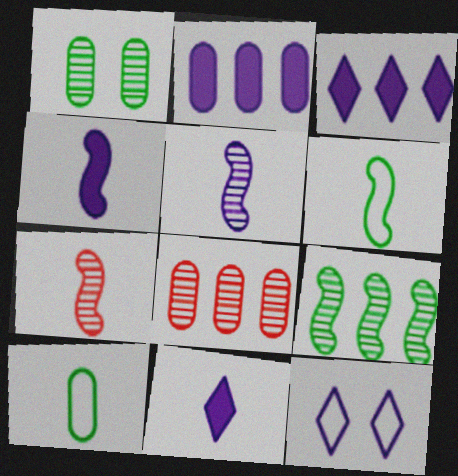[[2, 5, 12], 
[4, 6, 7], 
[7, 10, 11]]